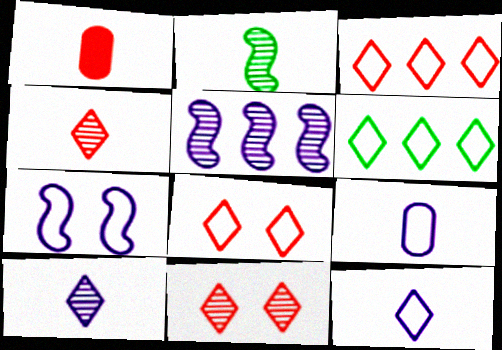[[1, 2, 12], 
[6, 8, 12]]